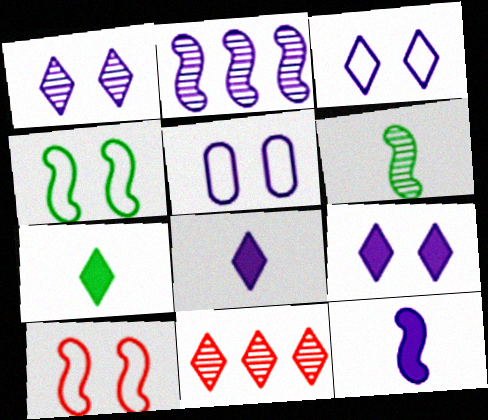[[1, 3, 9], 
[2, 5, 8], 
[3, 7, 11]]